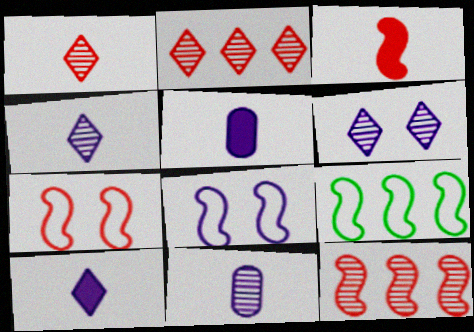[[3, 7, 12]]